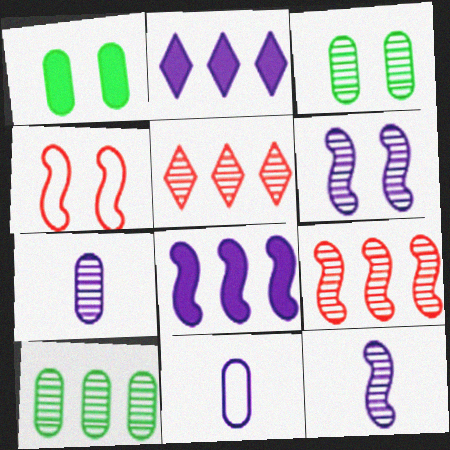[[2, 6, 11], 
[3, 5, 12]]